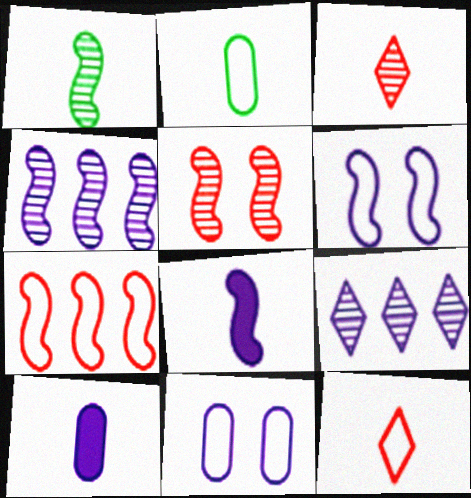[[1, 4, 5], 
[1, 10, 12], 
[2, 3, 8], 
[4, 6, 8], 
[6, 9, 10], 
[8, 9, 11]]